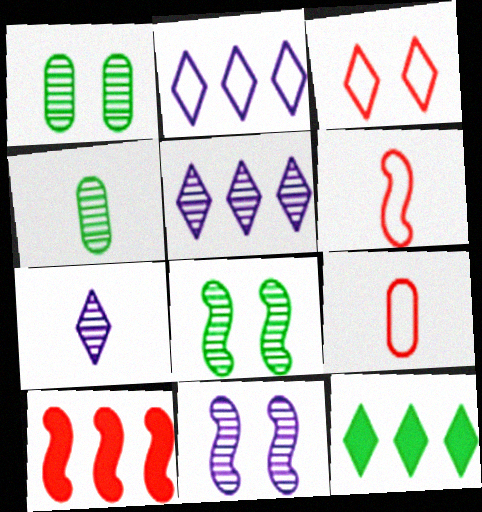[[3, 7, 12], 
[9, 11, 12]]